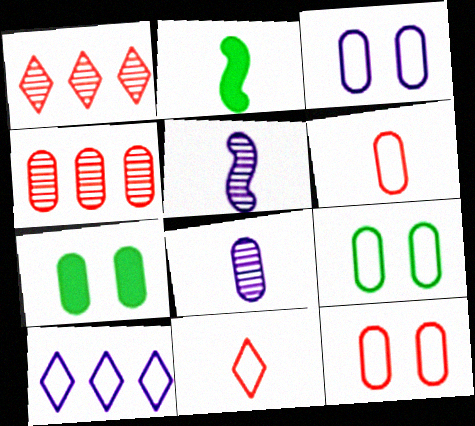[[1, 2, 3], 
[2, 8, 11], 
[3, 9, 12]]